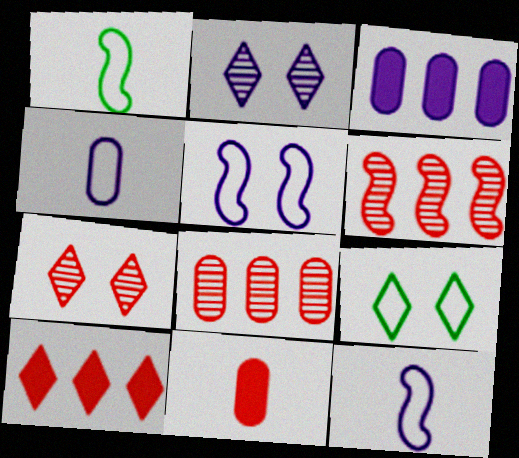[[1, 3, 7], 
[2, 3, 12]]